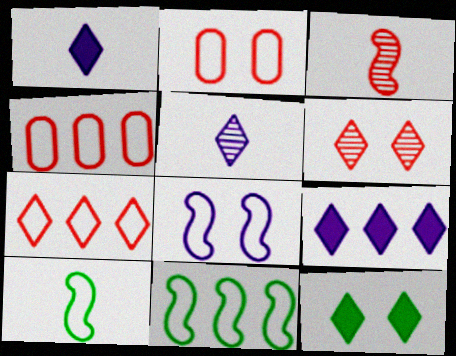[[5, 7, 12]]